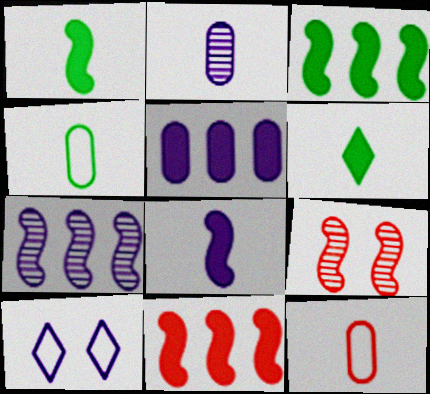[]